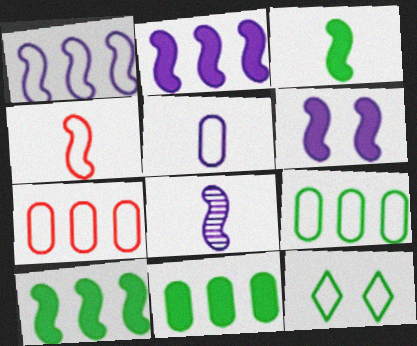[[1, 6, 8], 
[3, 4, 8]]